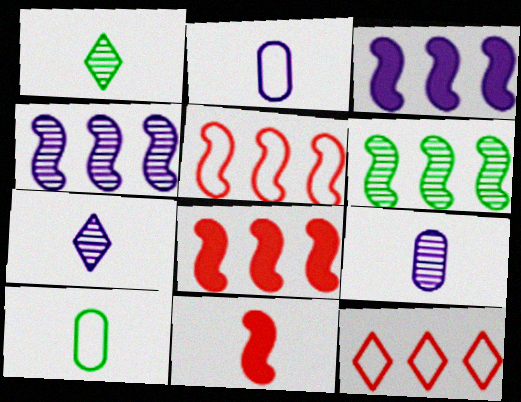[[1, 2, 11], 
[3, 5, 6], 
[7, 10, 11]]